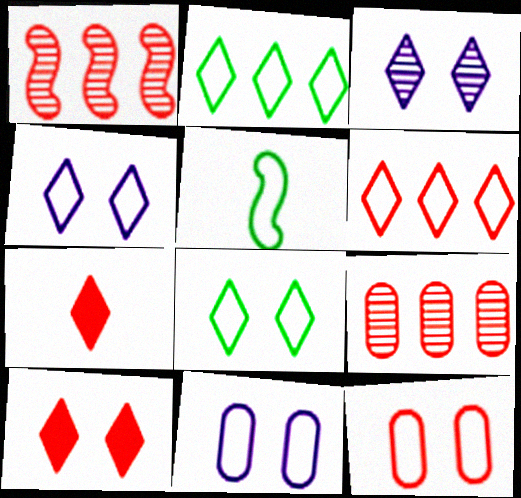[[1, 7, 12], 
[2, 3, 7], 
[3, 8, 10], 
[5, 6, 11]]